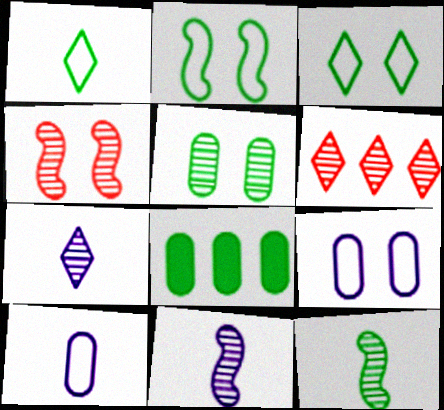[[3, 8, 12], 
[5, 6, 11]]